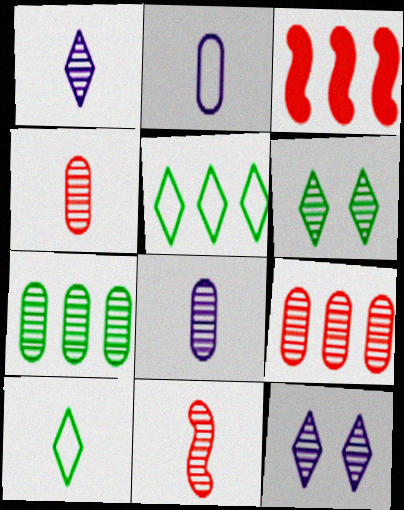[[2, 3, 6], 
[7, 11, 12]]